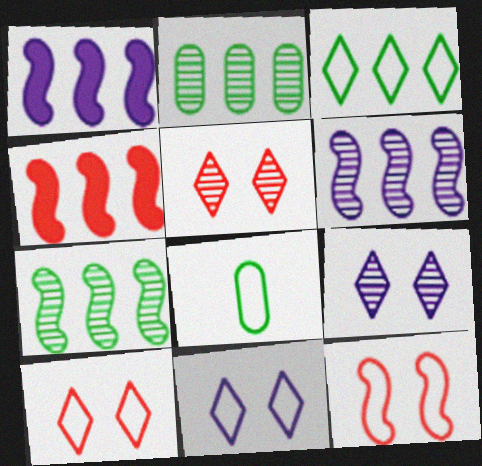[[1, 5, 8], 
[4, 8, 9]]